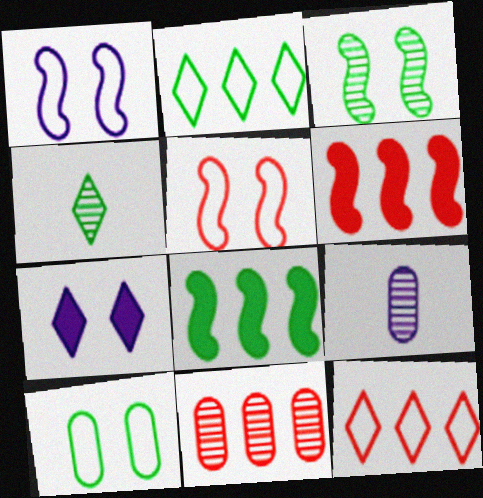[[4, 7, 12], 
[4, 8, 10], 
[6, 11, 12]]